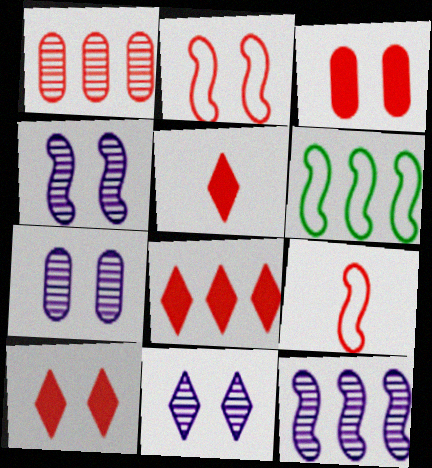[[1, 2, 5], 
[1, 9, 10], 
[4, 7, 11], 
[5, 6, 7], 
[5, 8, 10]]